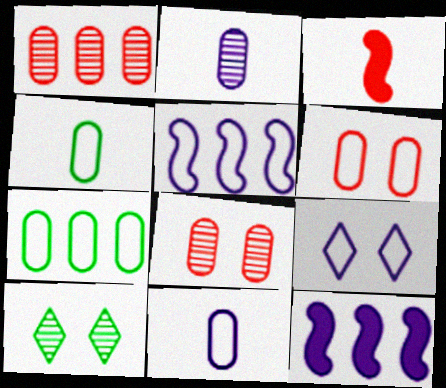[[2, 9, 12], 
[5, 9, 11], 
[6, 7, 11]]